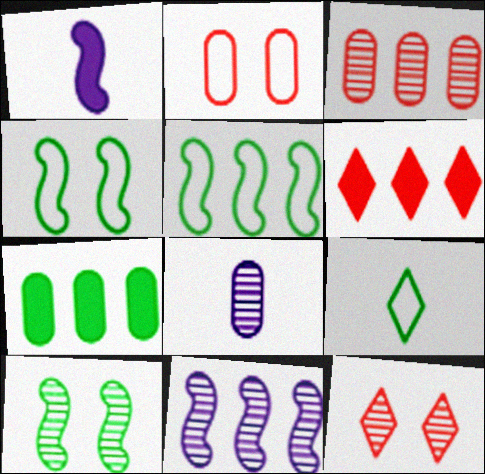[[2, 7, 8], 
[4, 6, 8], 
[7, 9, 10]]